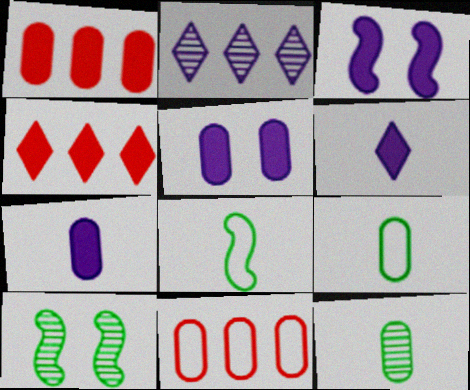[[5, 11, 12], 
[6, 10, 11]]